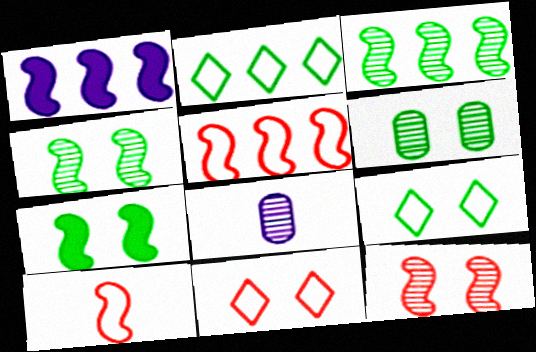[[1, 3, 5], 
[1, 4, 10], 
[6, 7, 9]]